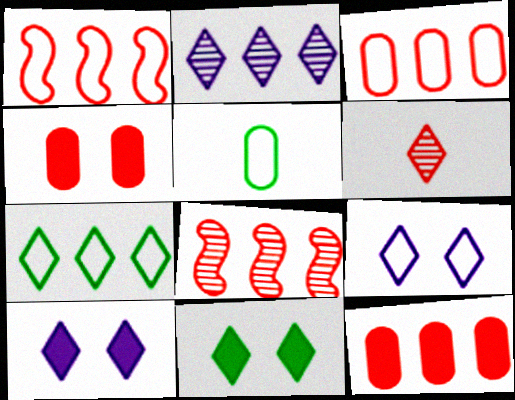[[1, 4, 6], 
[1, 5, 9], 
[5, 8, 10], 
[6, 7, 10]]